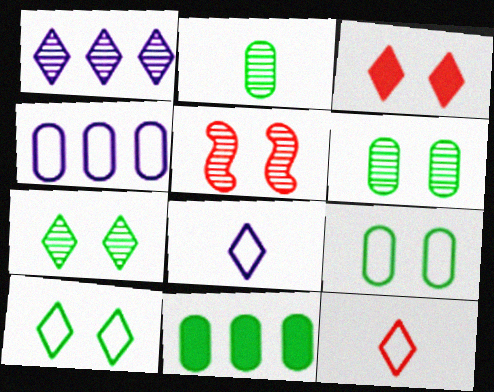[[1, 2, 5], 
[2, 9, 11], 
[5, 8, 11]]